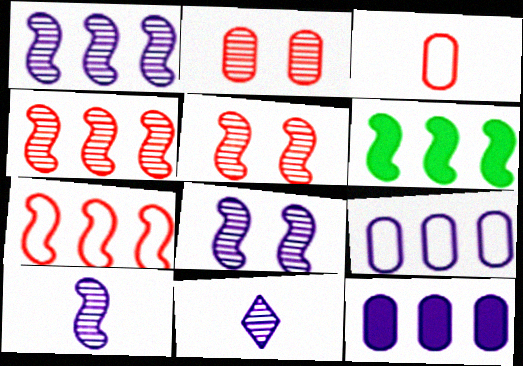[[1, 6, 7], 
[1, 8, 10]]